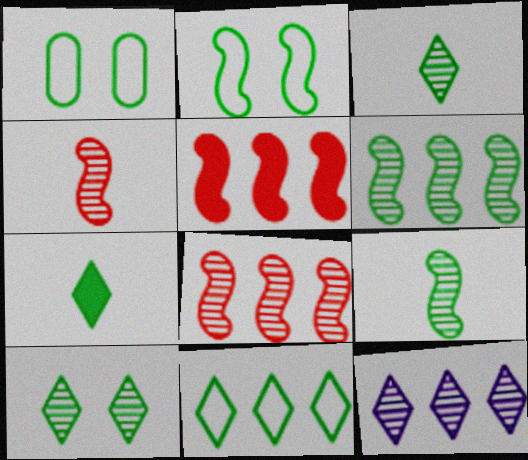[[1, 6, 7], 
[7, 10, 11]]